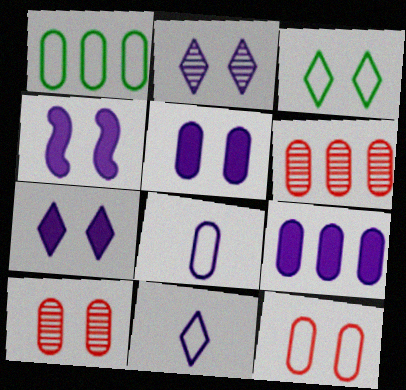[[1, 6, 9], 
[1, 8, 12], 
[3, 4, 10], 
[4, 5, 7]]